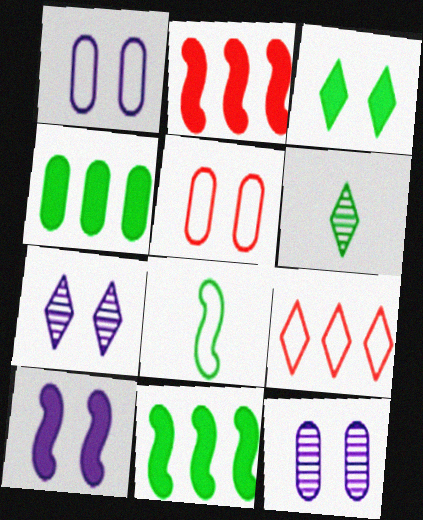[[1, 2, 6], 
[1, 7, 10], 
[1, 8, 9]]